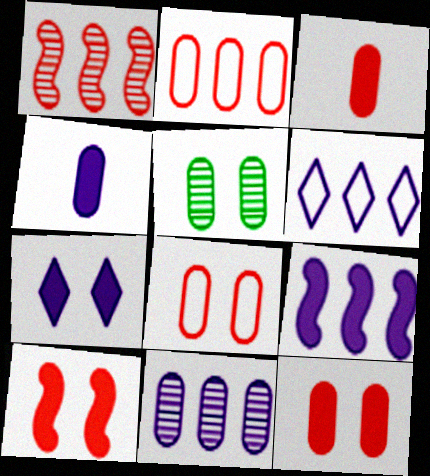[[2, 4, 5], 
[4, 7, 9], 
[6, 9, 11]]